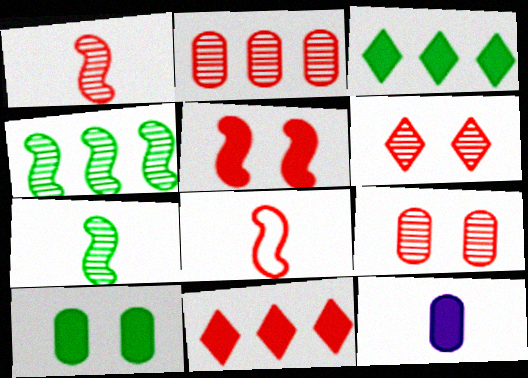[[1, 2, 6], 
[3, 5, 12], 
[8, 9, 11]]